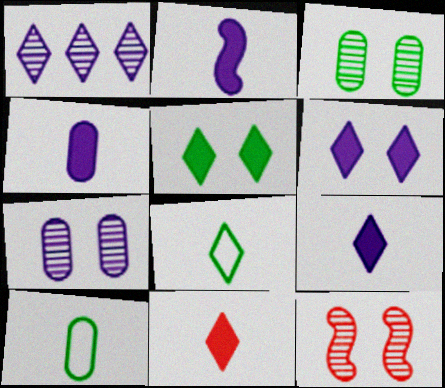[[2, 4, 9]]